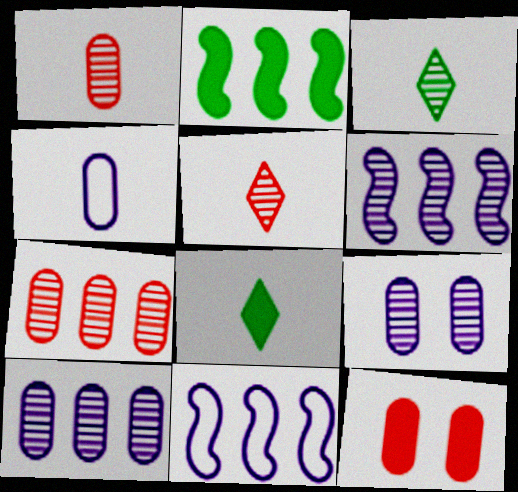[[3, 11, 12]]